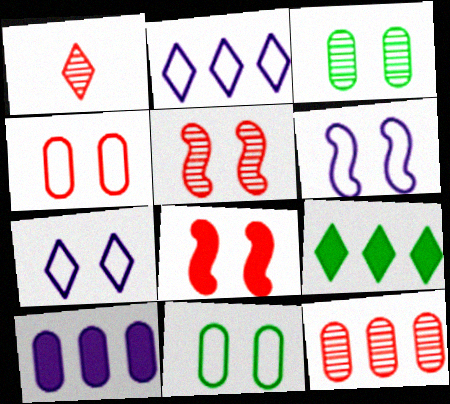[[1, 5, 12], 
[1, 7, 9], 
[3, 7, 8]]